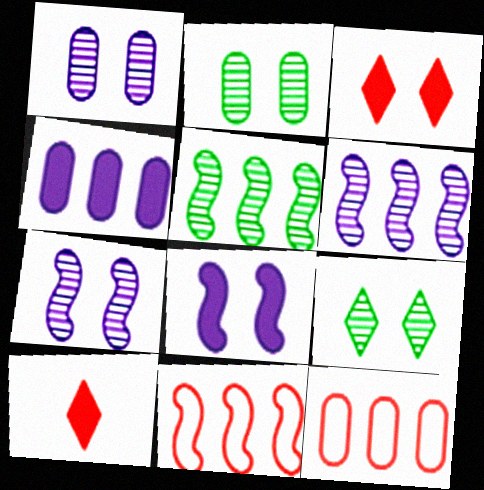[]